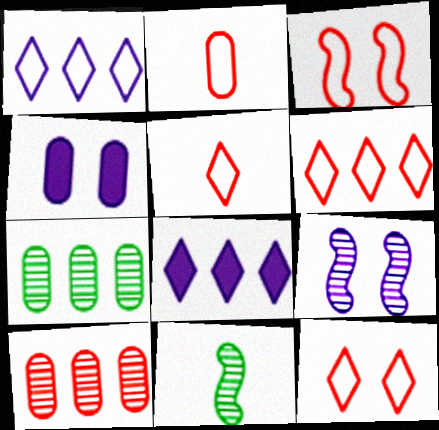[[2, 3, 6], 
[2, 4, 7], 
[4, 6, 11], 
[5, 6, 12]]